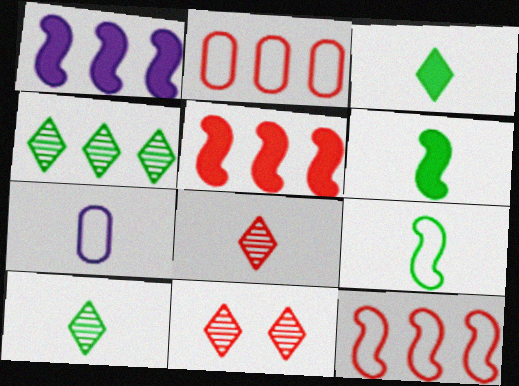[[1, 2, 4], 
[6, 7, 8]]